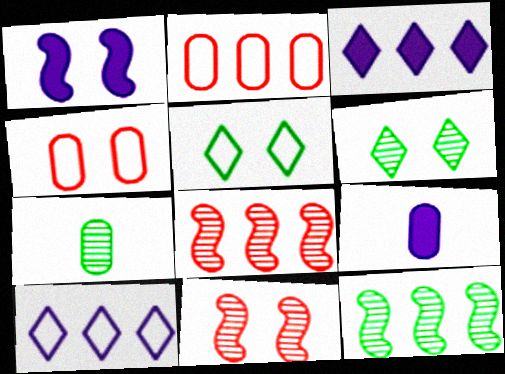[[1, 3, 9], 
[1, 4, 6], 
[2, 3, 12], 
[5, 8, 9], 
[6, 7, 12]]